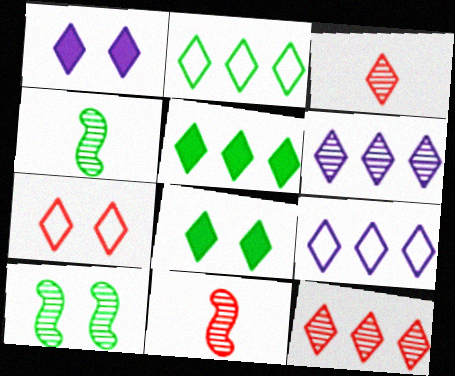[[1, 2, 3], 
[3, 8, 9], 
[5, 9, 12]]